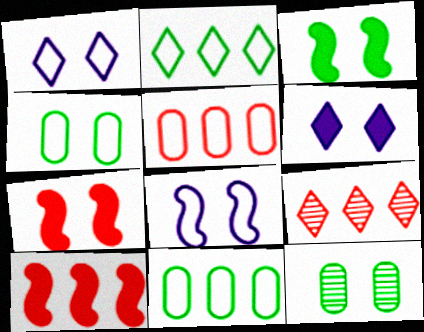[[1, 7, 12], 
[5, 9, 10]]